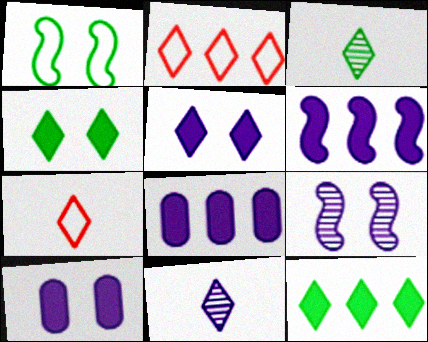[[2, 3, 5], 
[2, 4, 11]]